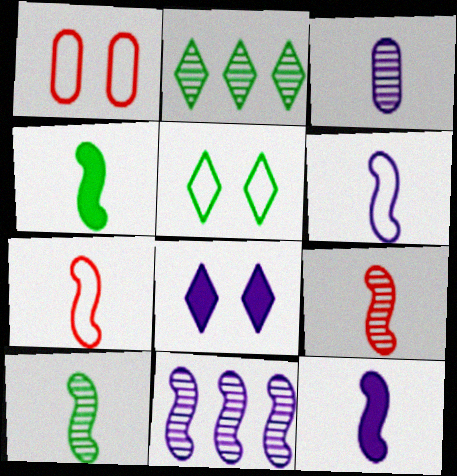[[1, 2, 12], 
[4, 6, 9], 
[7, 10, 12]]